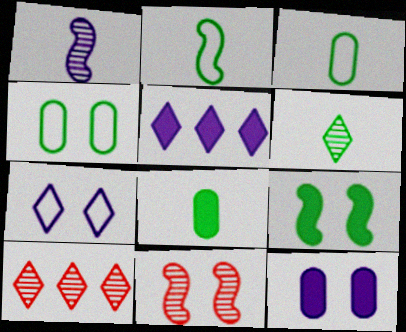[[2, 6, 8], 
[2, 10, 12], 
[3, 5, 11]]